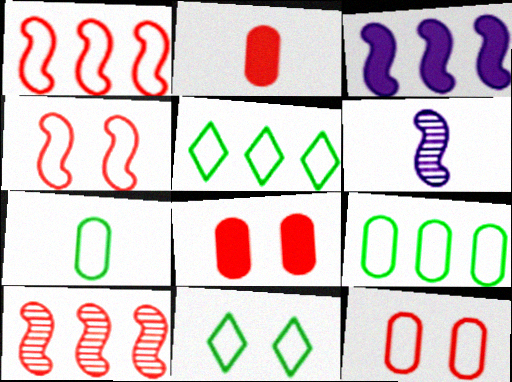[[5, 6, 8]]